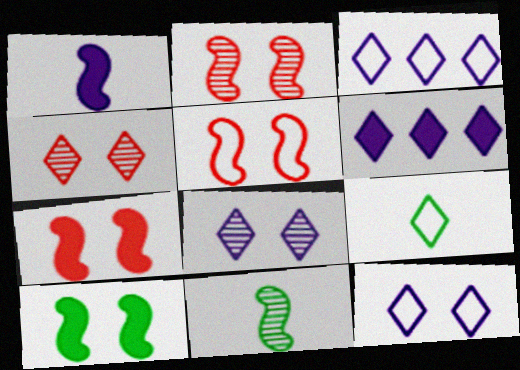[[2, 5, 7], 
[4, 6, 9]]